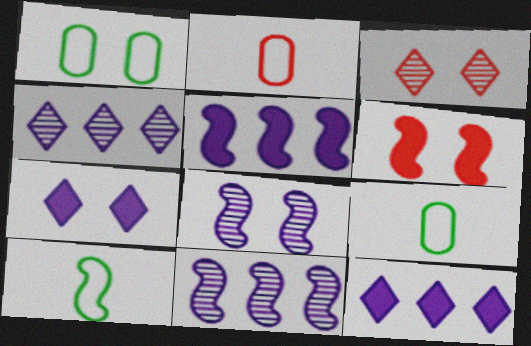[[3, 5, 9], 
[4, 6, 9], 
[6, 10, 11]]